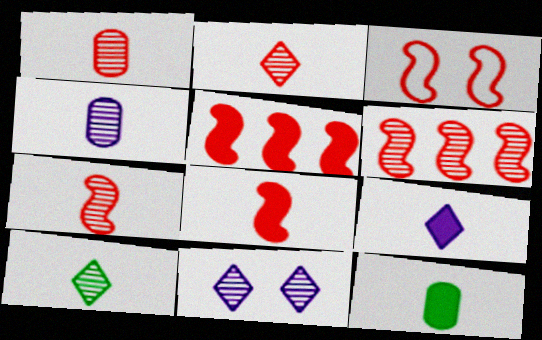[[1, 2, 7], 
[3, 5, 7], 
[3, 6, 8], 
[4, 7, 10], 
[8, 9, 12]]